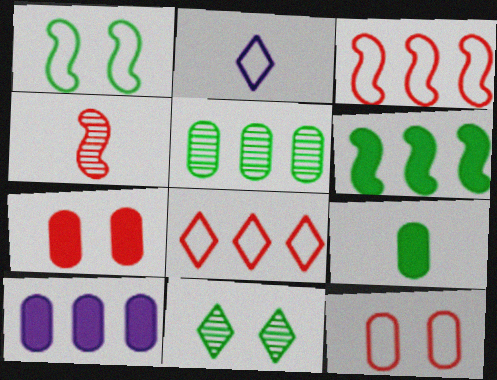[[2, 4, 9], 
[4, 7, 8], 
[7, 9, 10]]